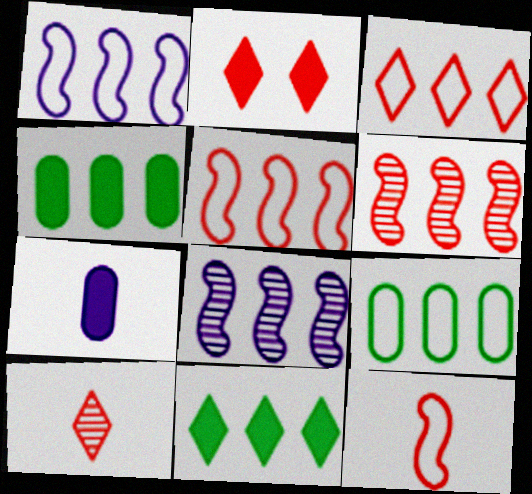[[1, 3, 9], 
[2, 3, 10], 
[3, 4, 8]]